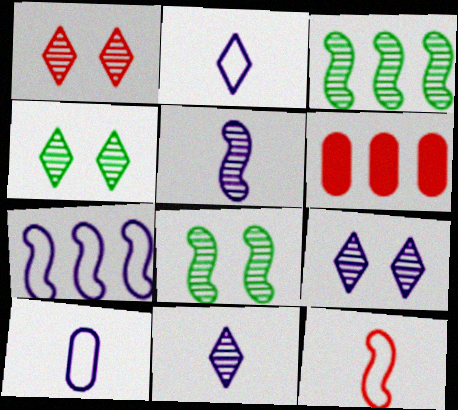[[1, 4, 9], 
[1, 6, 12], 
[2, 6, 8]]